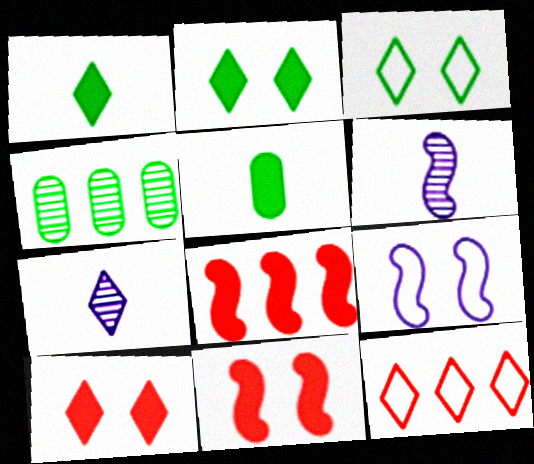[[2, 7, 12]]